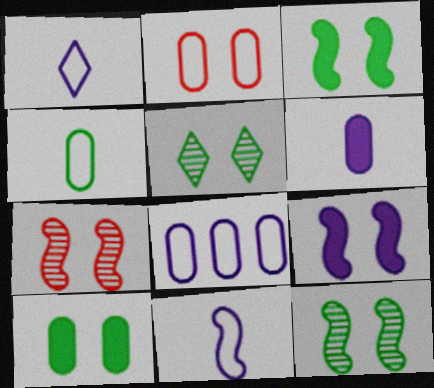[[2, 4, 8], 
[2, 5, 9]]